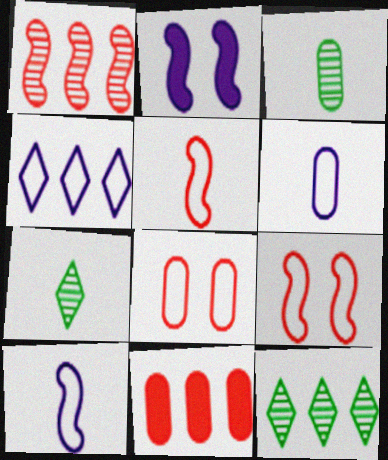[]